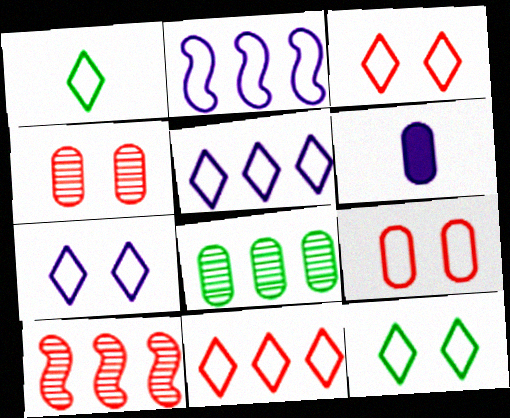[[1, 2, 9], 
[1, 3, 5], 
[1, 7, 11], 
[3, 7, 12], 
[6, 8, 9], 
[6, 10, 12]]